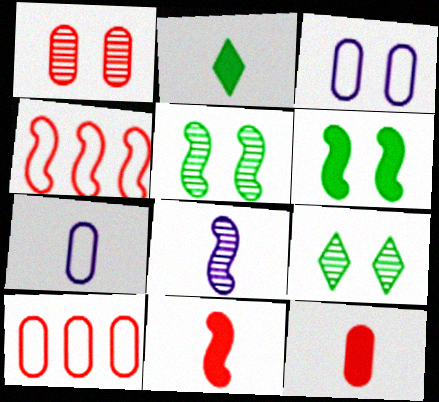[[1, 10, 12], 
[4, 6, 8]]